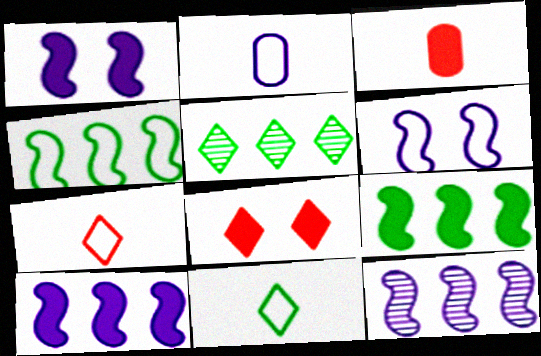[[3, 5, 6]]